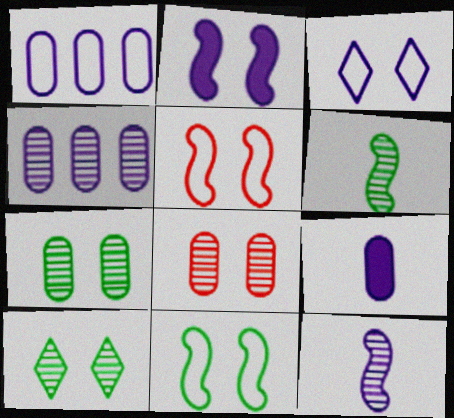[]